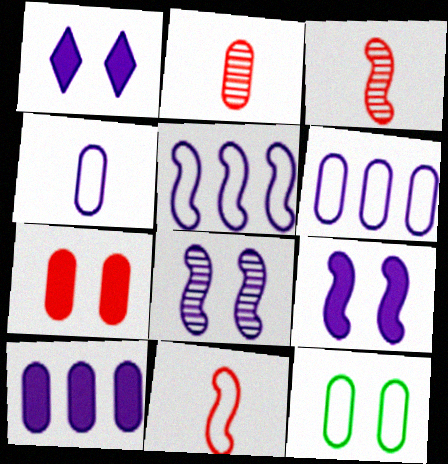[[2, 10, 12]]